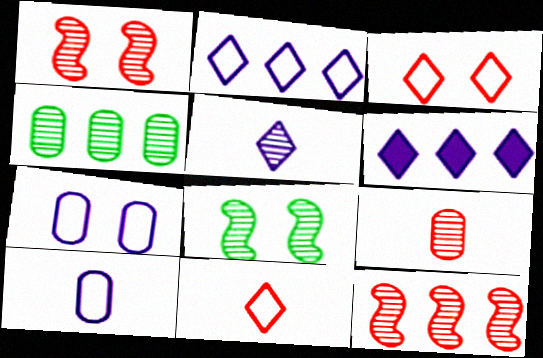[[1, 4, 5]]